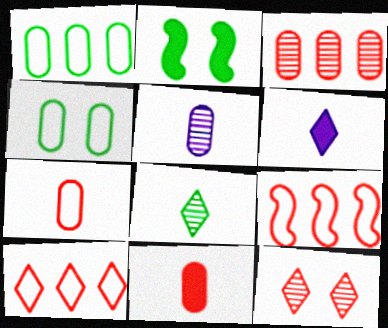[[1, 2, 8], 
[2, 5, 10], 
[9, 11, 12]]